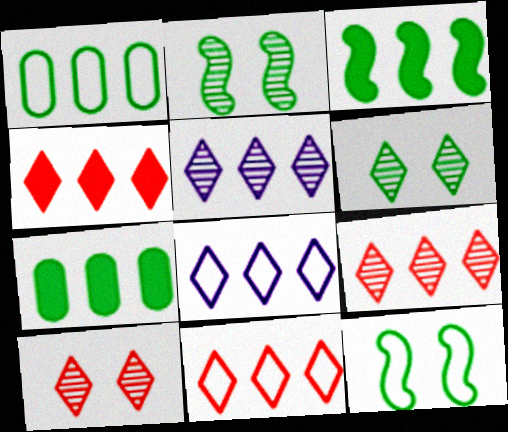[[4, 9, 11]]